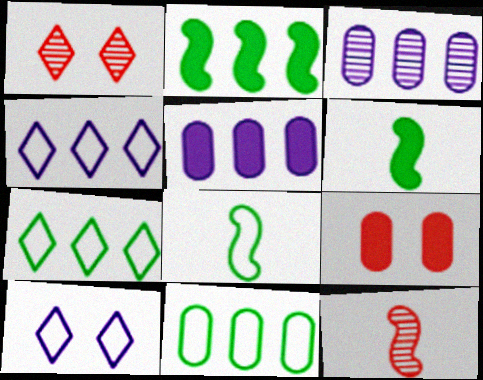[[1, 5, 8]]